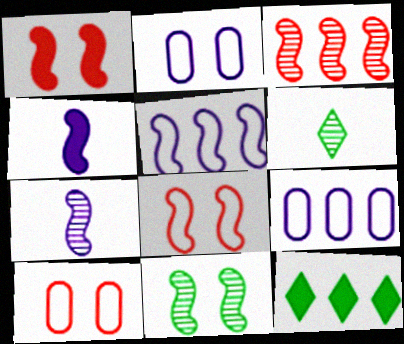[[1, 6, 9], 
[3, 7, 11], 
[3, 9, 12], 
[7, 10, 12]]